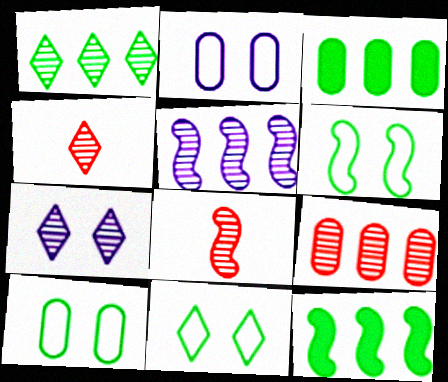[[1, 4, 7], 
[1, 5, 9], 
[2, 4, 12], 
[6, 10, 11]]